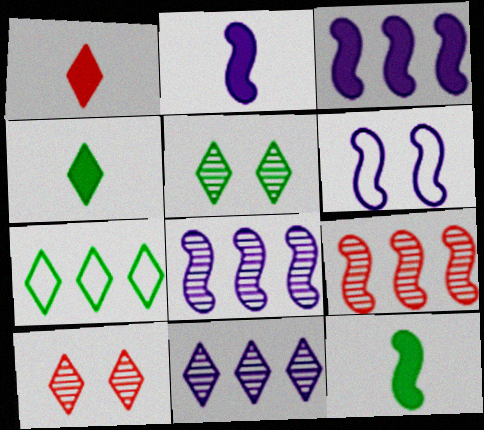[[2, 6, 8], 
[4, 5, 7], 
[6, 9, 12]]